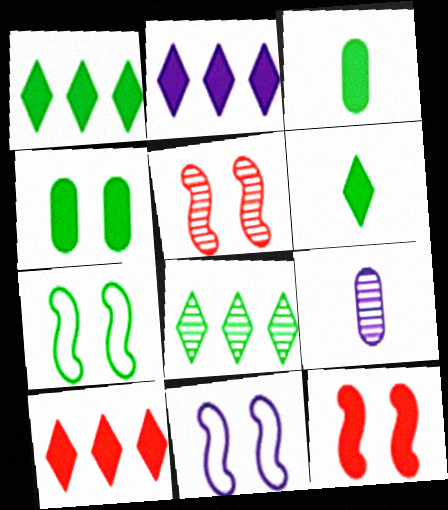[[1, 2, 10], 
[2, 3, 12], 
[2, 9, 11], 
[3, 7, 8], 
[5, 8, 9], 
[7, 9, 10]]